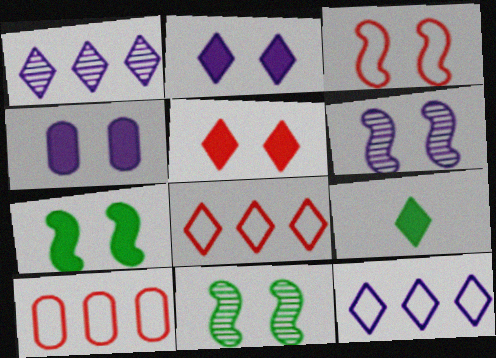[[3, 6, 7], 
[4, 5, 7], 
[6, 9, 10]]